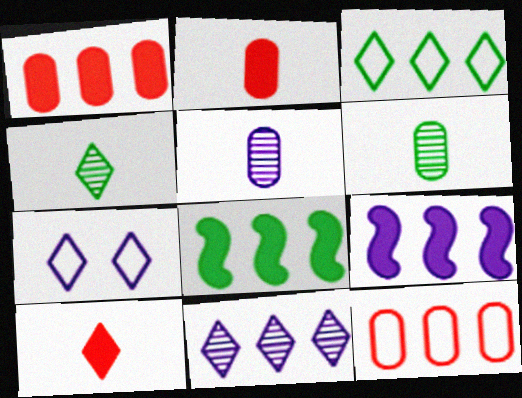[[5, 7, 9], 
[8, 11, 12]]